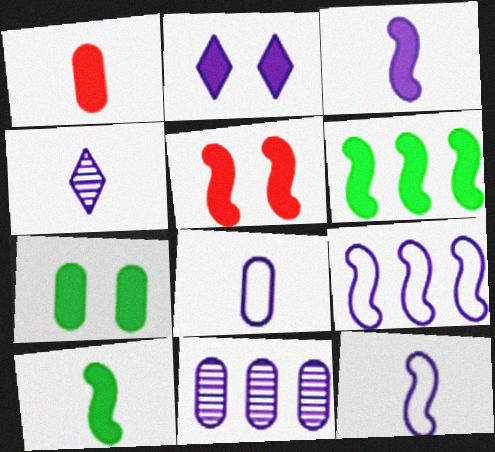[[1, 2, 6], 
[2, 5, 7], 
[2, 11, 12], 
[3, 4, 8], 
[3, 5, 6]]